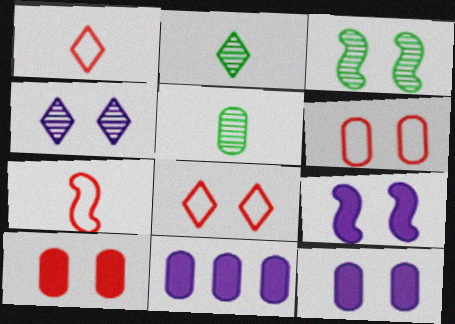[[1, 3, 11], 
[3, 8, 12], 
[5, 6, 11]]